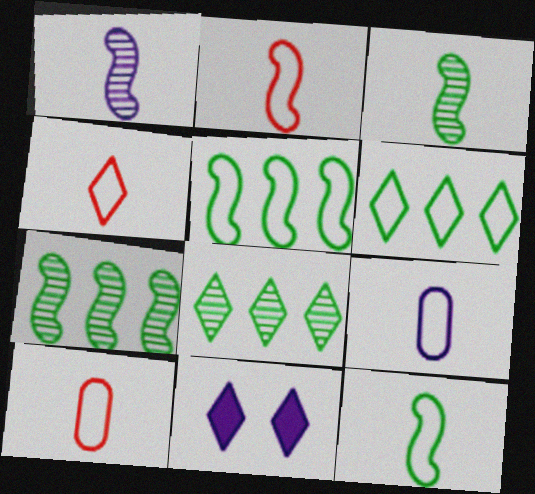[[2, 4, 10], 
[4, 8, 11], 
[4, 9, 12], 
[7, 10, 11]]